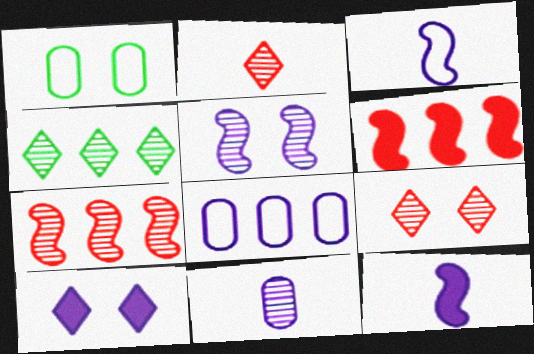[[4, 6, 8]]